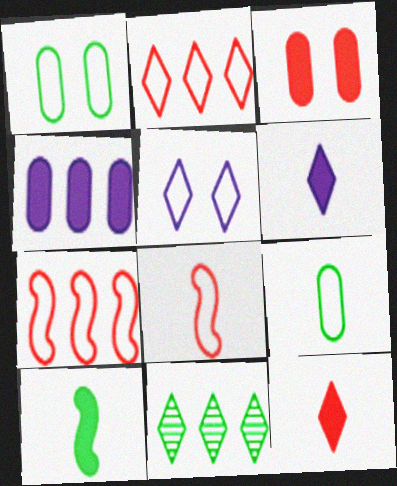[[1, 10, 11], 
[4, 7, 11], 
[5, 7, 9], 
[5, 11, 12]]